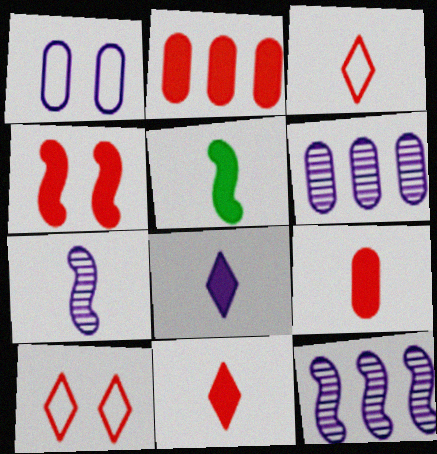[[1, 8, 12], 
[2, 4, 11], 
[5, 6, 10], 
[5, 8, 9]]